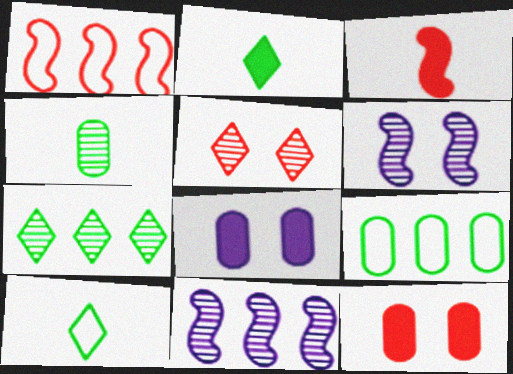[[4, 5, 11], 
[10, 11, 12]]